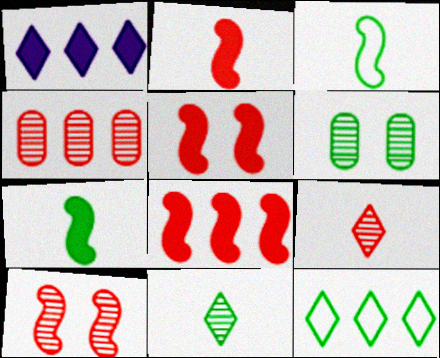[[2, 5, 8], 
[4, 9, 10], 
[6, 7, 12]]